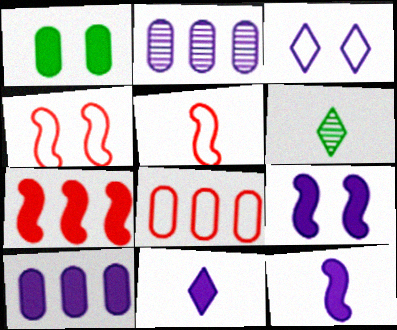[[1, 7, 11], 
[2, 3, 12], 
[4, 6, 10], 
[6, 8, 9], 
[9, 10, 11]]